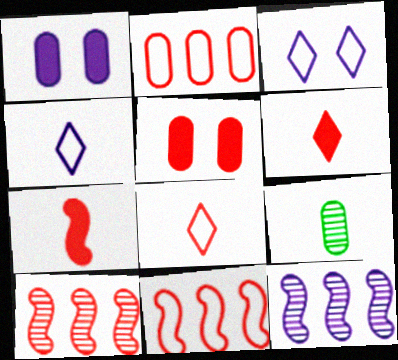[[1, 2, 9], 
[1, 4, 12], 
[4, 7, 9], 
[5, 8, 10]]